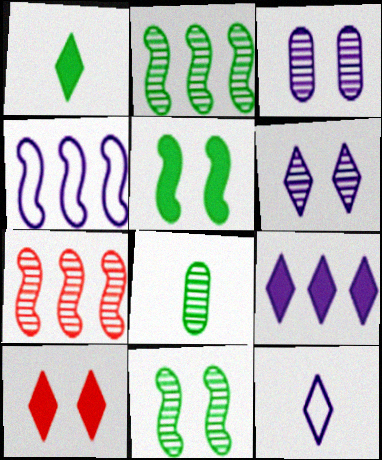[[1, 9, 10], 
[4, 8, 10], 
[6, 7, 8], 
[6, 9, 12]]